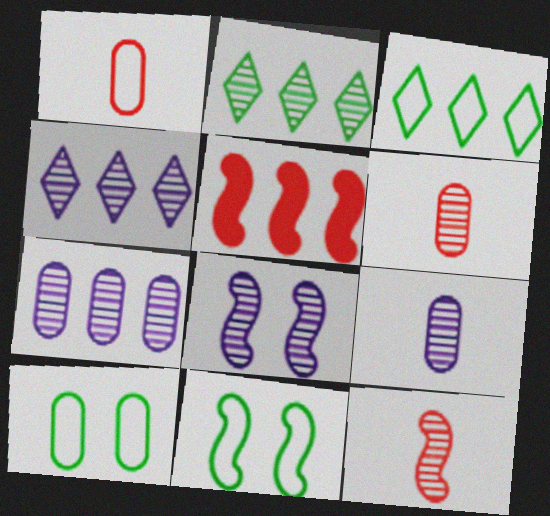[[2, 6, 8], 
[3, 5, 7], 
[4, 8, 9]]